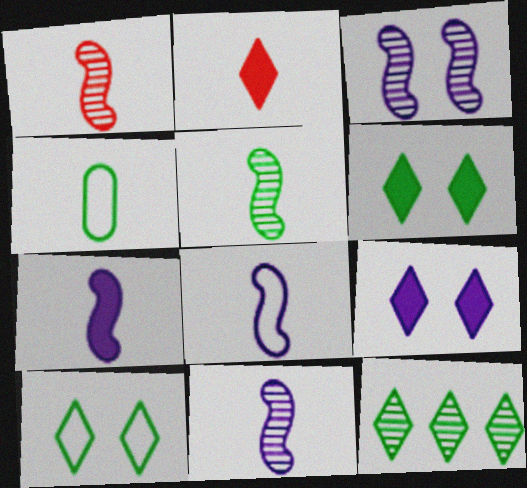[[1, 5, 11], 
[2, 4, 11], 
[7, 8, 11]]